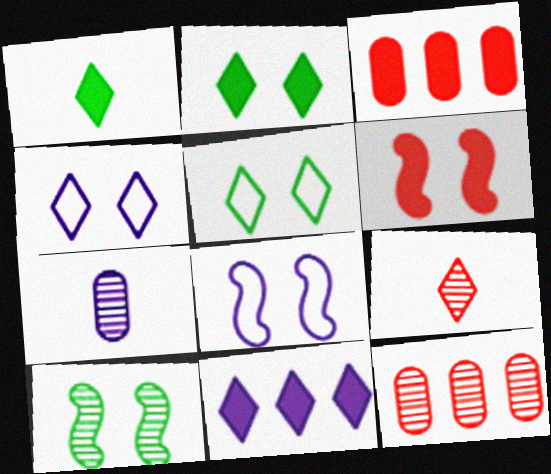[[1, 8, 12], 
[5, 9, 11], 
[6, 8, 10], 
[7, 8, 11]]